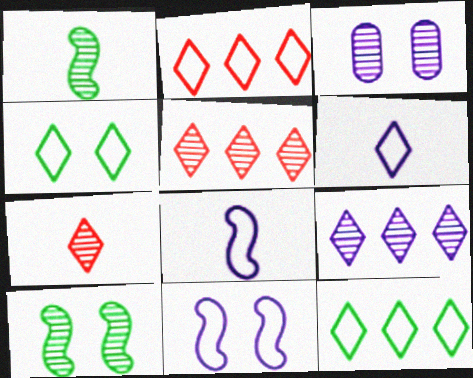[[1, 3, 5], 
[2, 4, 6]]